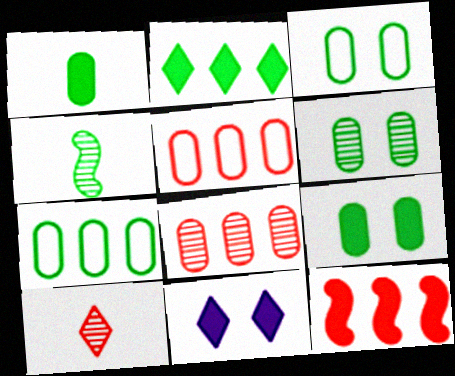[[1, 6, 7], 
[1, 11, 12], 
[2, 3, 4], 
[3, 6, 9], 
[4, 5, 11]]